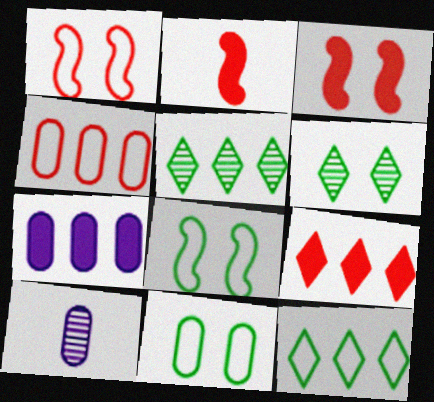[[3, 10, 12], 
[8, 9, 10]]